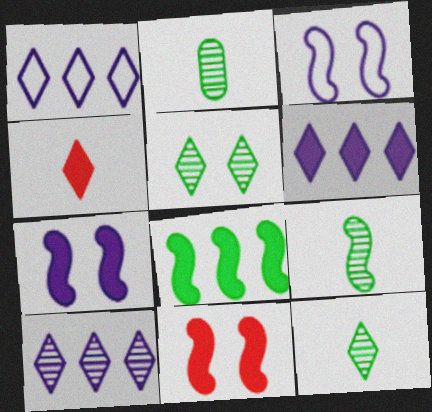[[1, 2, 11], 
[1, 4, 5], 
[1, 6, 10], 
[2, 9, 12]]